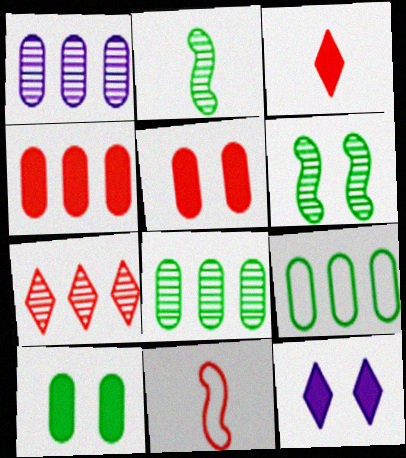[[1, 4, 9], 
[5, 7, 11], 
[8, 11, 12]]